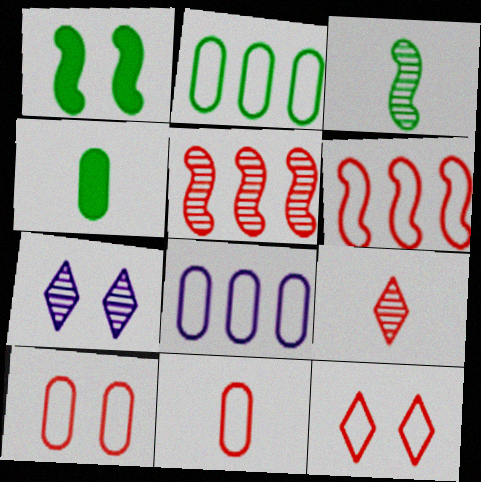[[1, 7, 10], 
[1, 8, 9], 
[4, 6, 7], 
[6, 11, 12]]